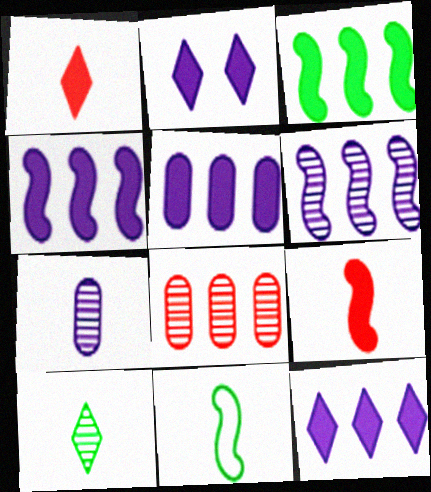[[1, 7, 11], 
[2, 8, 11], 
[4, 5, 12]]